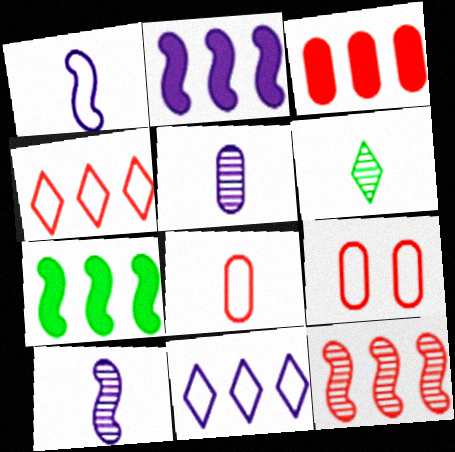[[2, 6, 9], 
[3, 4, 12]]